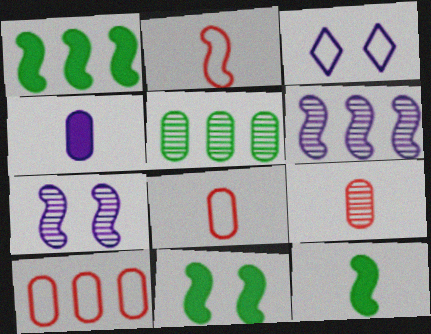[[1, 2, 7], 
[1, 3, 9], 
[1, 11, 12], 
[2, 6, 11], 
[3, 4, 6]]